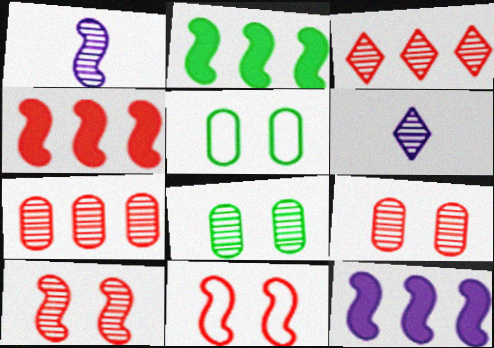[[1, 2, 11], 
[1, 3, 8], 
[2, 4, 12], 
[4, 5, 6]]